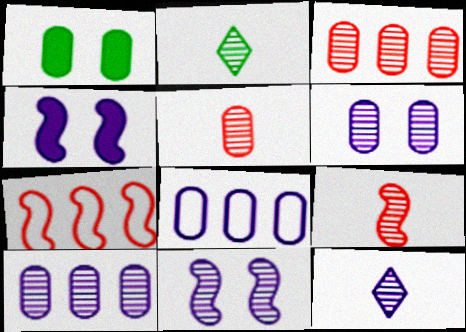[[1, 5, 8], 
[1, 7, 12], 
[2, 3, 11], 
[4, 8, 12], 
[10, 11, 12]]